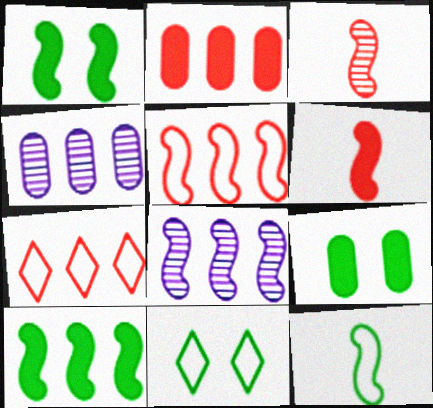[[4, 6, 11], 
[4, 7, 10], 
[5, 8, 10]]